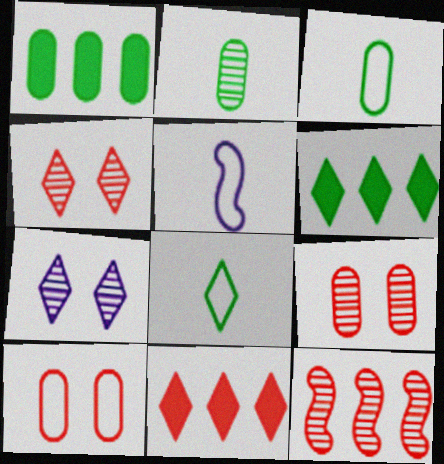[[1, 4, 5], 
[2, 7, 12], 
[5, 6, 9], 
[7, 8, 11]]